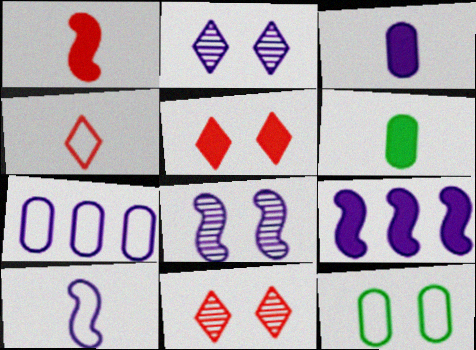[[5, 6, 9], 
[5, 8, 12], 
[8, 9, 10]]